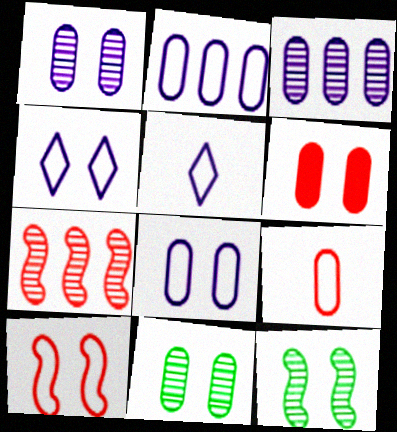[[4, 6, 12], 
[6, 8, 11]]